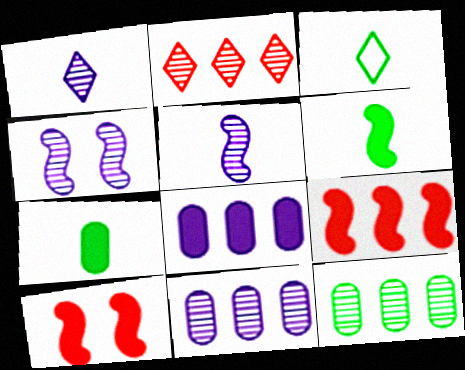[[1, 4, 11], 
[3, 10, 11]]